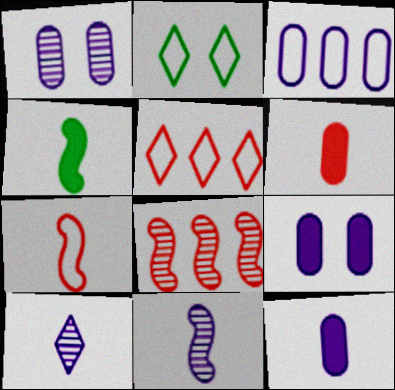[[1, 3, 12], 
[1, 4, 5], 
[2, 3, 7], 
[2, 8, 12], 
[4, 7, 11]]